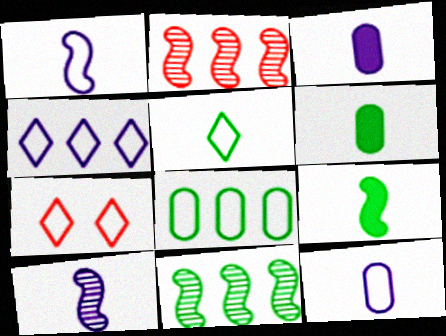[[1, 7, 8], 
[3, 7, 11], 
[4, 5, 7]]